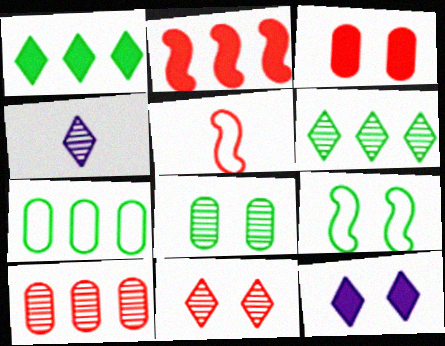[[4, 6, 11]]